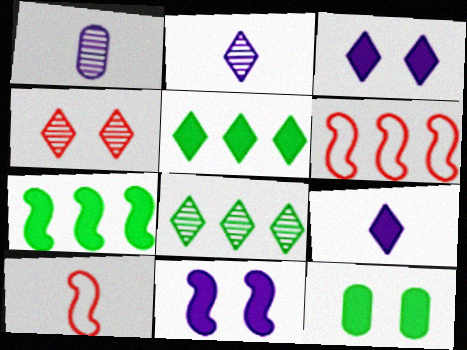[[2, 4, 8], 
[2, 6, 12]]